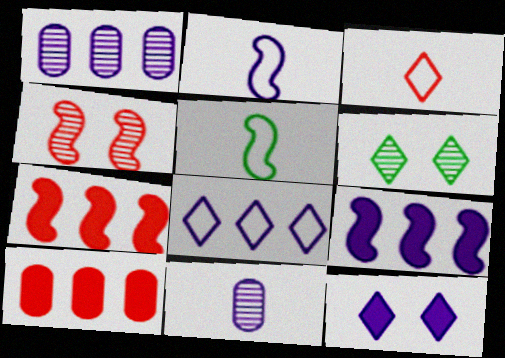[[1, 2, 12], 
[1, 8, 9], 
[2, 6, 10], 
[3, 4, 10], 
[4, 5, 9]]